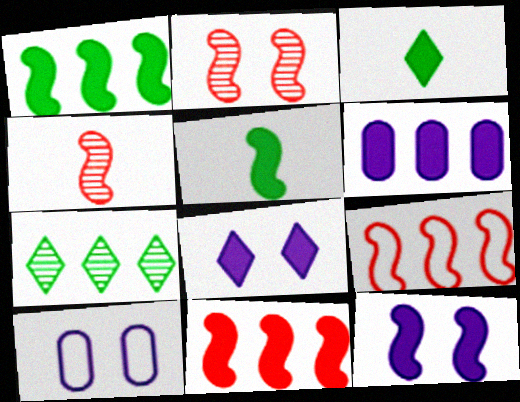[[5, 11, 12], 
[6, 7, 9]]